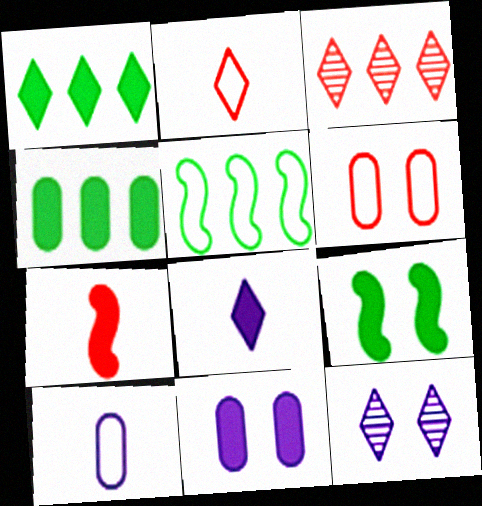[[1, 2, 12], 
[1, 7, 11], 
[3, 6, 7], 
[3, 9, 10], 
[6, 9, 12]]